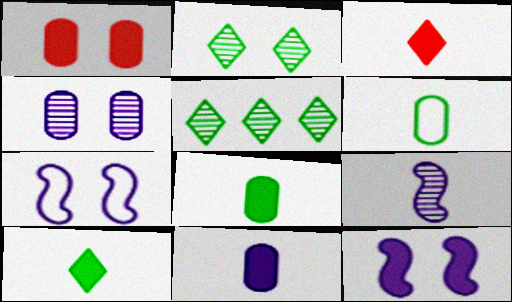[[1, 2, 7], 
[3, 6, 9]]